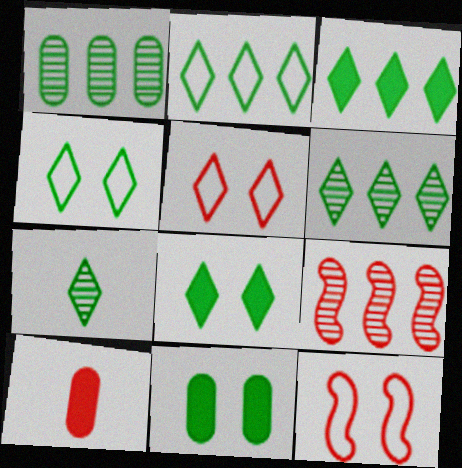[[2, 3, 6], 
[2, 7, 8], 
[3, 4, 7], 
[5, 9, 10]]